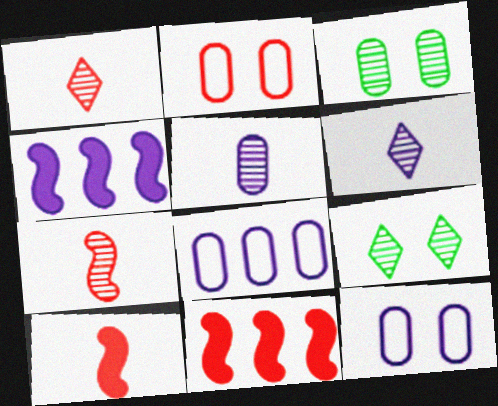[[1, 2, 11], 
[4, 6, 12], 
[8, 9, 10]]